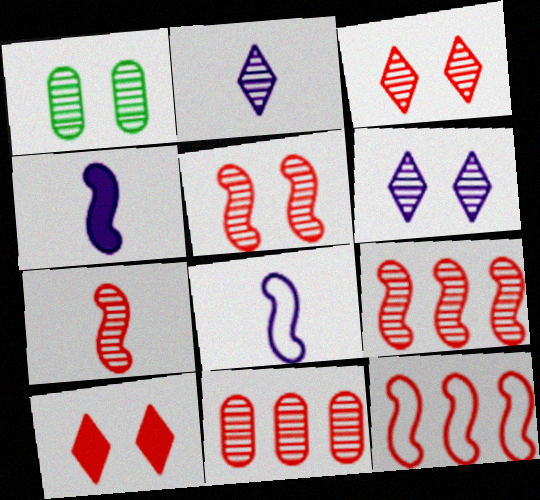[[1, 2, 9], 
[1, 5, 6], 
[3, 7, 11], 
[5, 7, 9]]